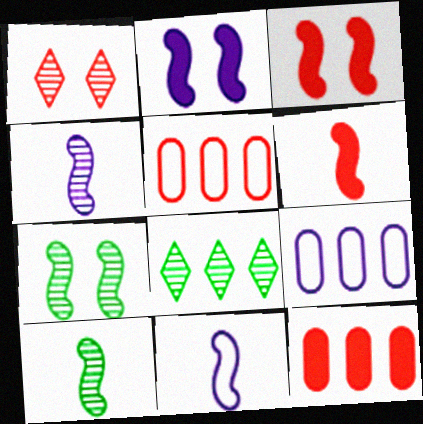[[1, 5, 6], 
[6, 10, 11]]